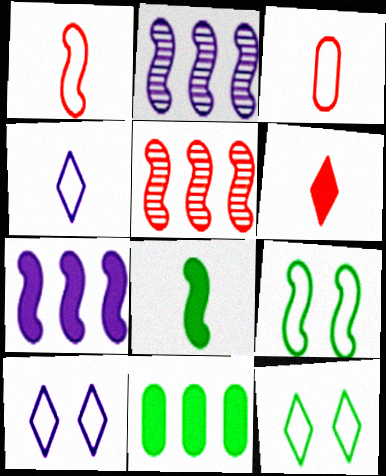[]